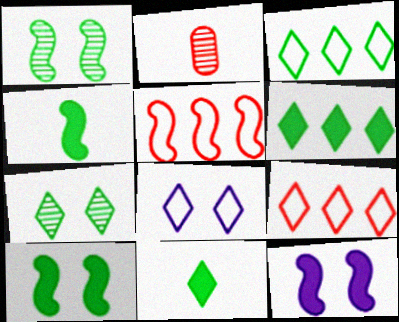[[2, 3, 12], 
[3, 7, 11]]